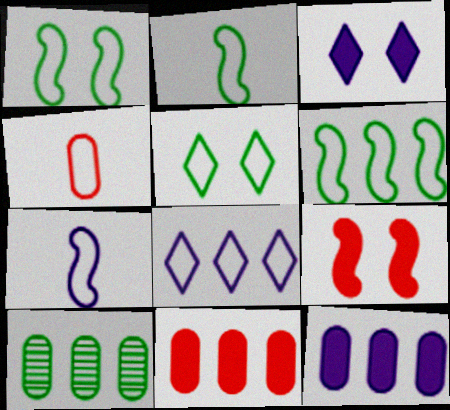[[1, 2, 6], 
[1, 4, 8]]